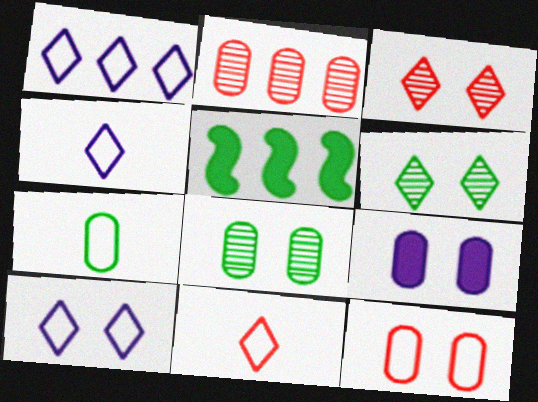[[1, 2, 5], 
[1, 4, 10], 
[2, 7, 9], 
[5, 6, 7], 
[8, 9, 12]]